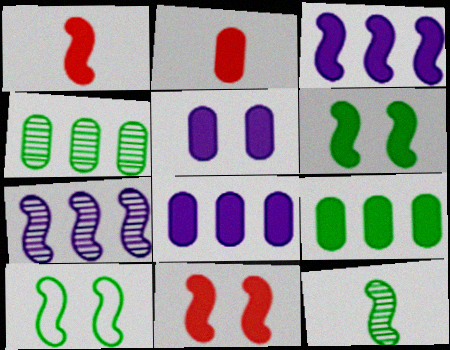[[1, 3, 6], 
[1, 7, 10], 
[2, 5, 9]]